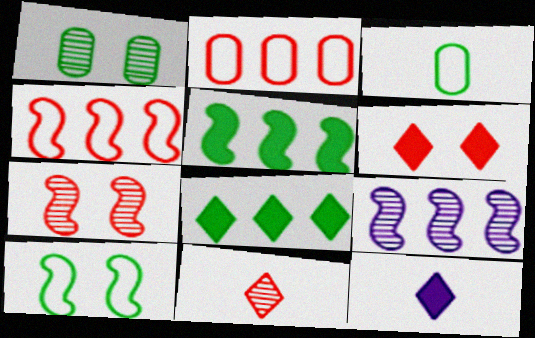[[1, 4, 12], 
[1, 9, 11], 
[2, 8, 9], 
[3, 6, 9], 
[4, 5, 9], 
[6, 8, 12]]